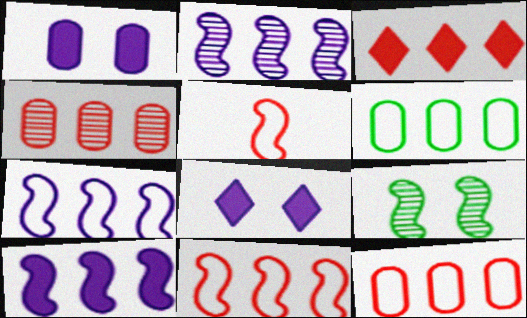[[2, 3, 6], 
[2, 7, 10], 
[3, 4, 11], 
[5, 9, 10]]